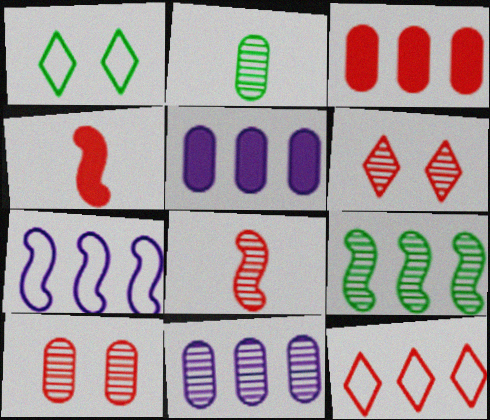[[1, 4, 11], 
[1, 5, 8], 
[2, 10, 11], 
[4, 10, 12], 
[5, 9, 12]]